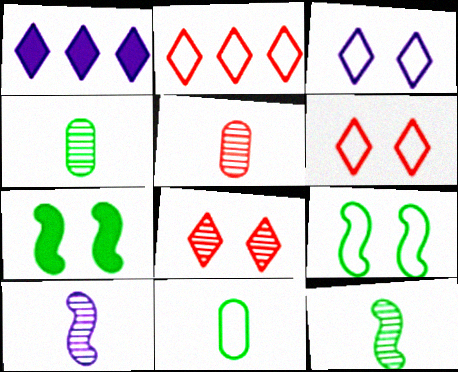[[1, 5, 9]]